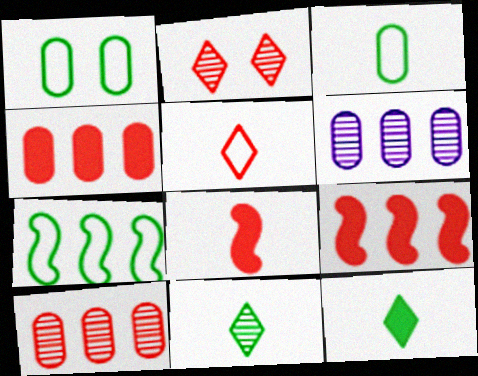[]